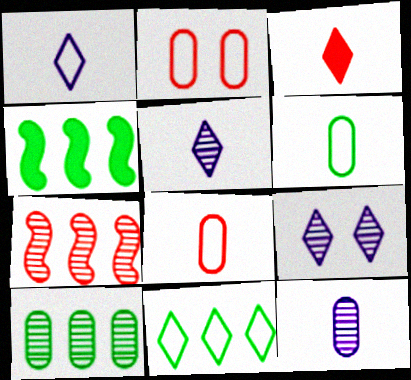[[2, 3, 7], 
[2, 4, 5], 
[3, 9, 11], 
[4, 8, 9], 
[4, 10, 11]]